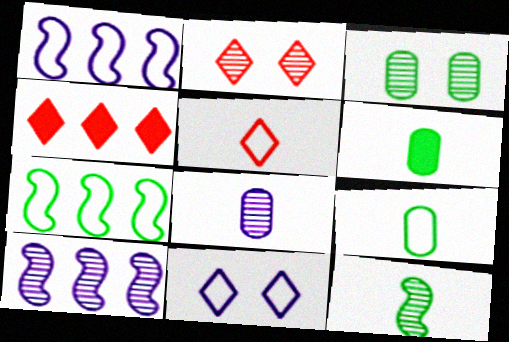[[1, 2, 6], 
[2, 4, 5]]